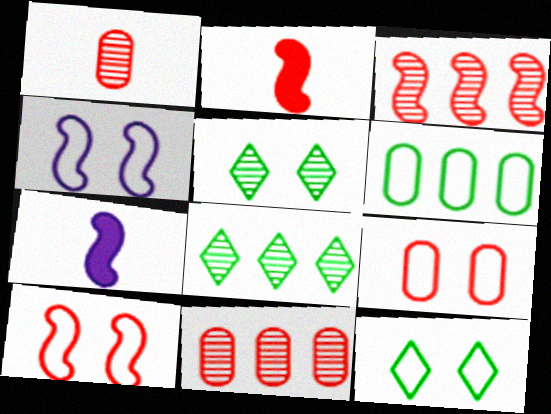[[2, 3, 10], 
[4, 9, 12], 
[7, 8, 9], 
[7, 11, 12]]